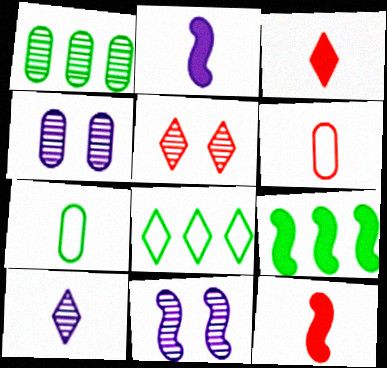[[1, 8, 9], 
[4, 8, 12], 
[7, 10, 12]]